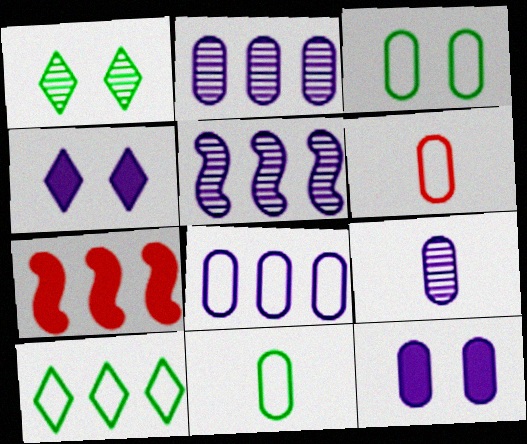[[2, 7, 10], 
[3, 6, 8], 
[8, 9, 12]]